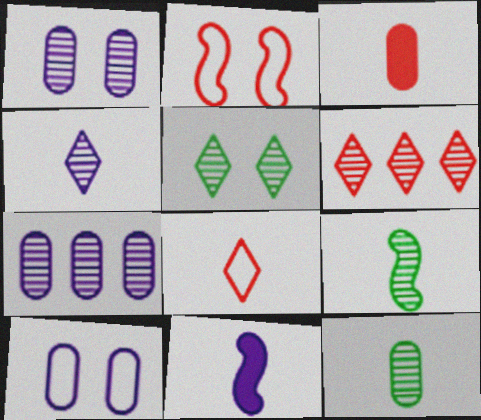[[1, 6, 9], 
[2, 3, 6], 
[4, 5, 6], 
[8, 11, 12]]